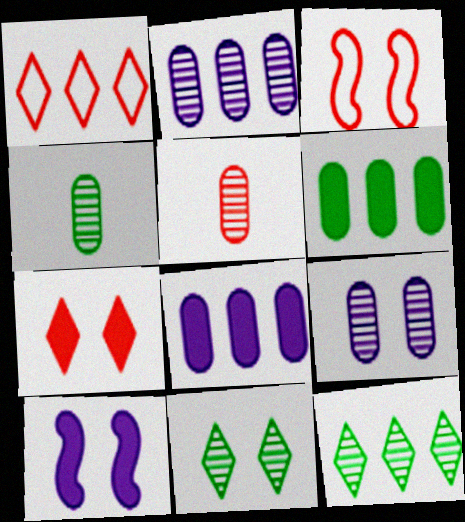[[1, 4, 10]]